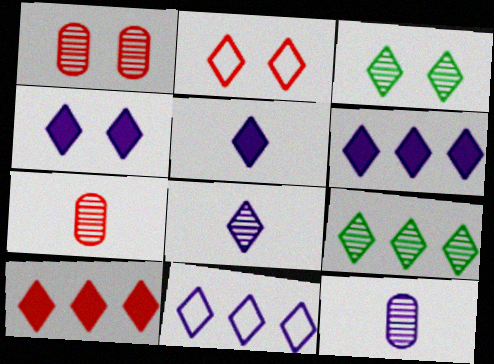[[2, 3, 4], 
[2, 5, 9], 
[4, 5, 6], 
[4, 8, 11], 
[9, 10, 11]]